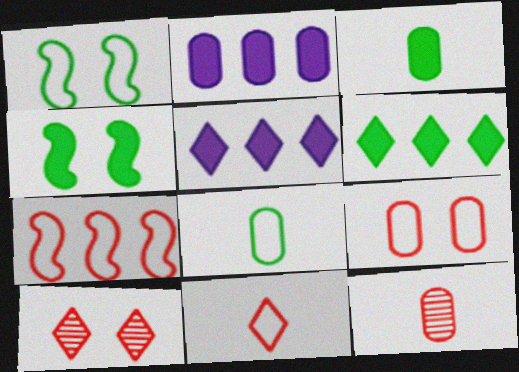[[1, 5, 12], 
[3, 4, 6], 
[7, 9, 11]]